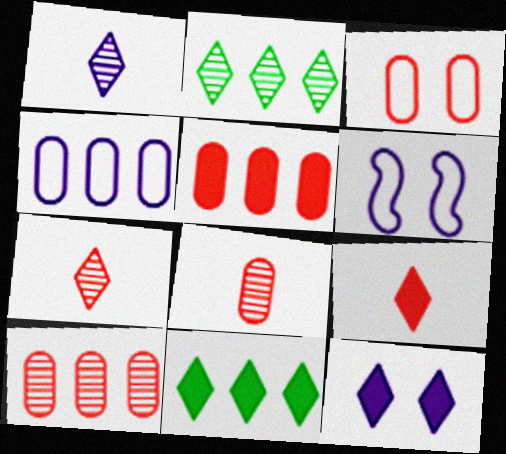[[3, 5, 8], 
[6, 8, 11], 
[9, 11, 12]]